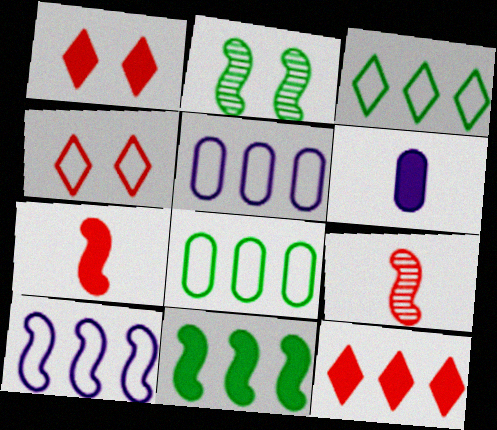[[1, 6, 11], 
[2, 7, 10]]